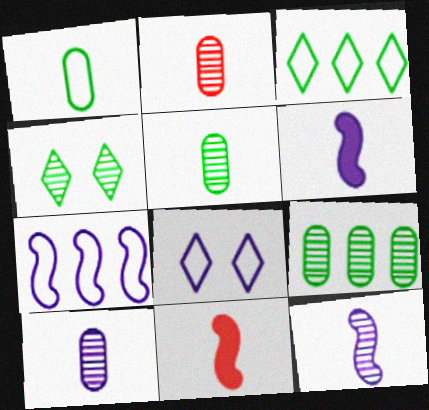[[2, 5, 10], 
[8, 9, 11]]